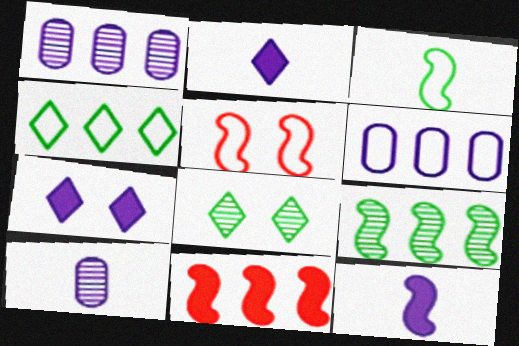[[1, 4, 11], 
[5, 9, 12]]